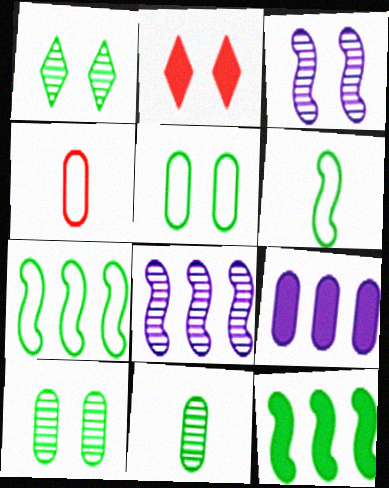[[2, 3, 5], 
[4, 9, 10]]